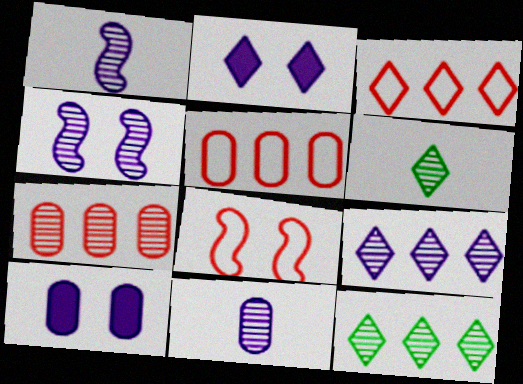[[2, 3, 6], 
[4, 6, 7], 
[4, 9, 11]]